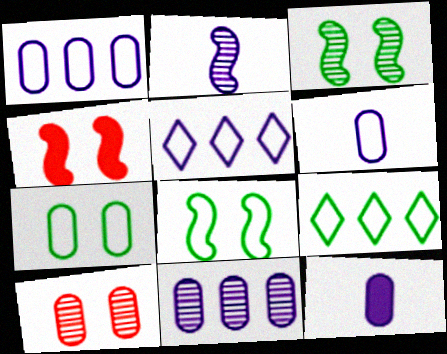[]